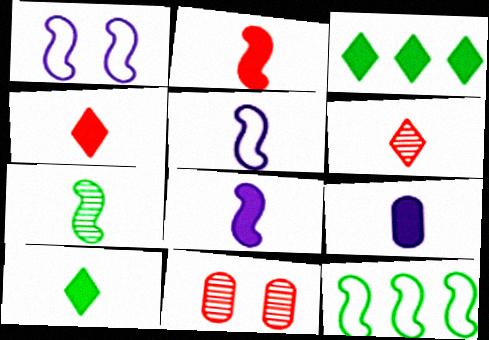[[2, 5, 7], 
[2, 9, 10], 
[3, 5, 11]]